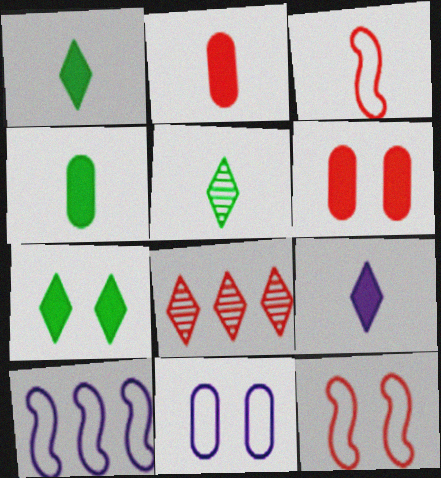[[2, 8, 12], 
[3, 6, 8], 
[5, 6, 10]]